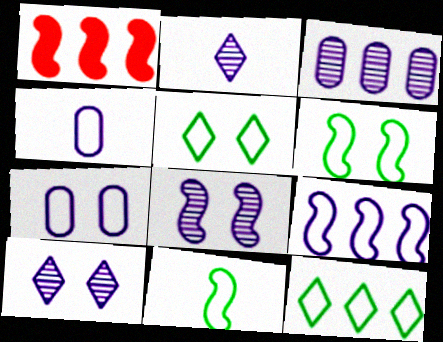[[1, 3, 12], 
[1, 8, 11], 
[2, 3, 8]]